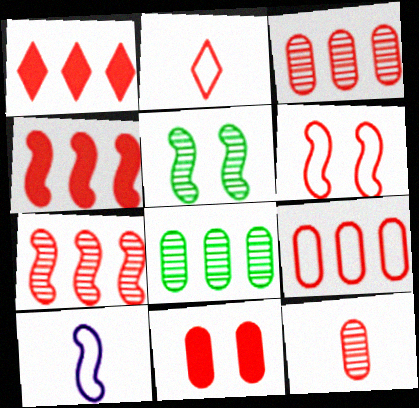[[1, 6, 12], 
[1, 7, 9], 
[2, 6, 9], 
[2, 7, 11], 
[4, 5, 10], 
[9, 11, 12]]